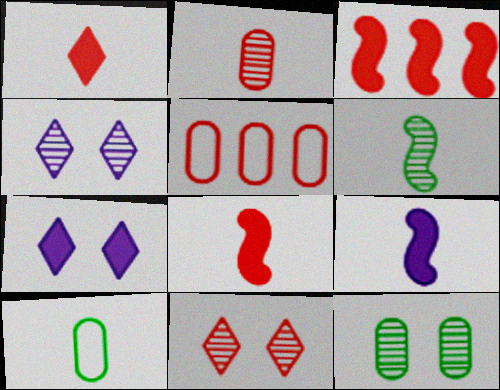[[3, 4, 10], 
[5, 6, 7], 
[5, 8, 11]]